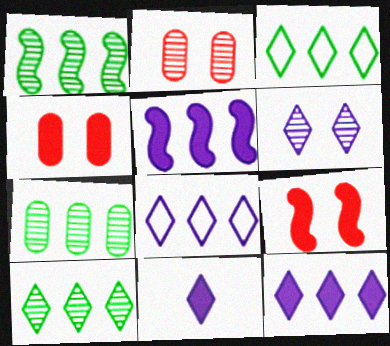[[1, 7, 10], 
[6, 8, 11]]